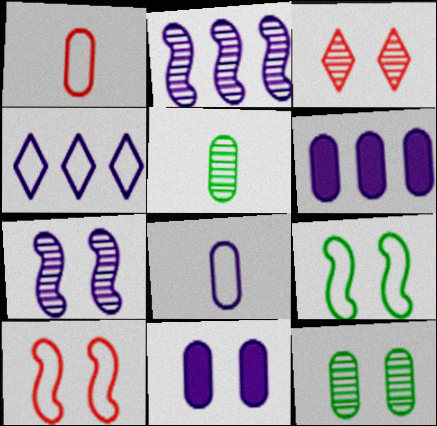[[1, 4, 9], 
[1, 6, 12], 
[2, 3, 5], 
[2, 4, 6], 
[3, 7, 12], 
[3, 9, 11]]